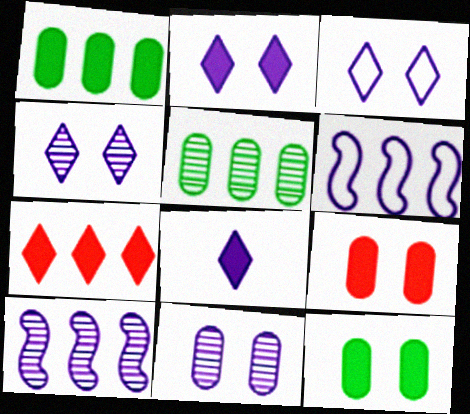[[2, 3, 4], 
[5, 6, 7], 
[6, 8, 11]]